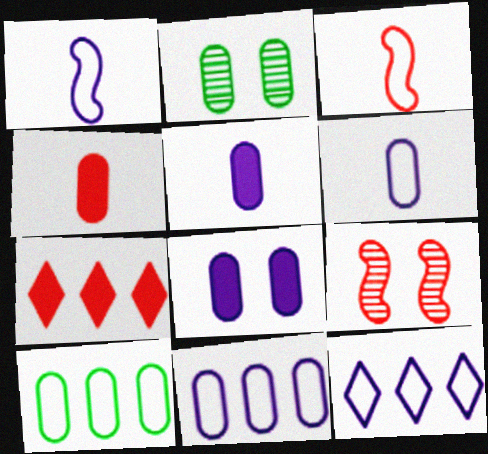[[1, 2, 7], 
[2, 4, 11]]